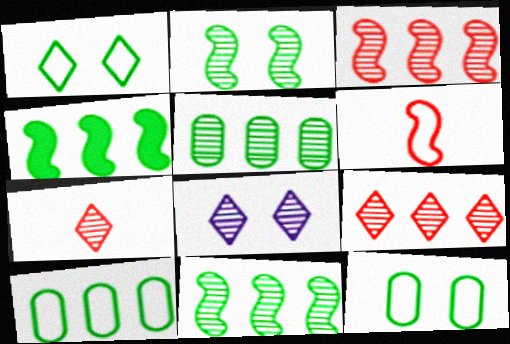[]